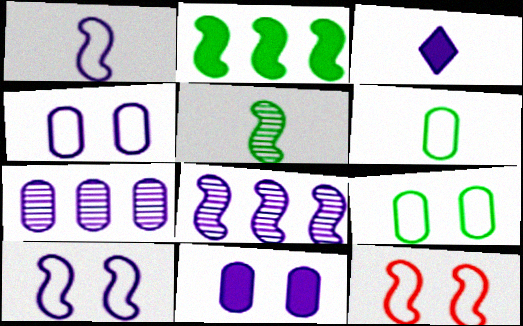[[3, 4, 8], 
[3, 7, 10]]